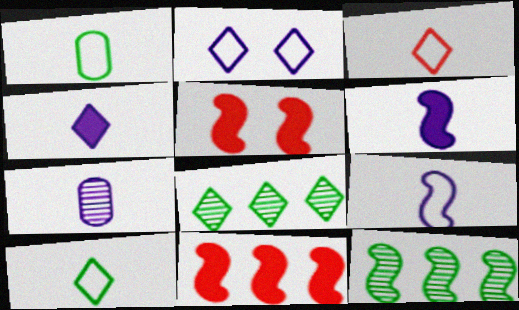[[1, 3, 9], 
[4, 7, 9], 
[5, 9, 12]]